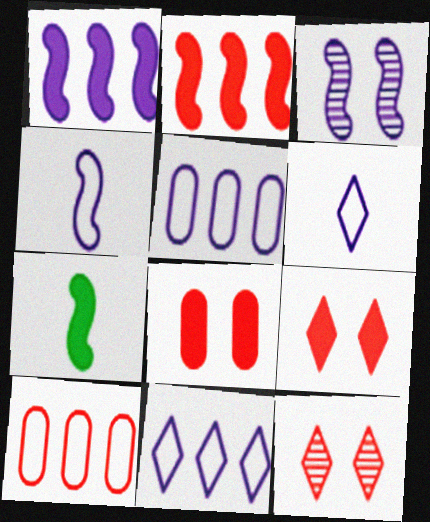[[1, 3, 4], 
[5, 7, 12]]